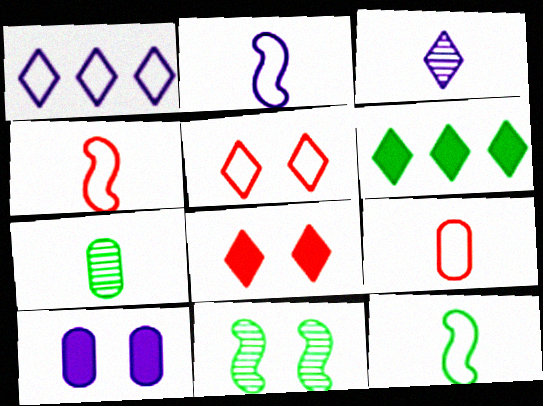[[2, 4, 12], 
[3, 5, 6], 
[5, 10, 11]]